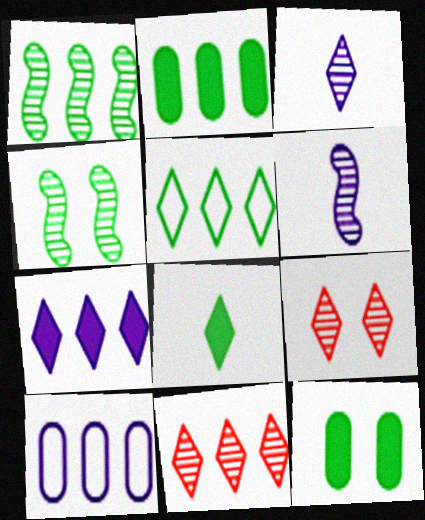[[1, 2, 5], 
[5, 7, 11]]